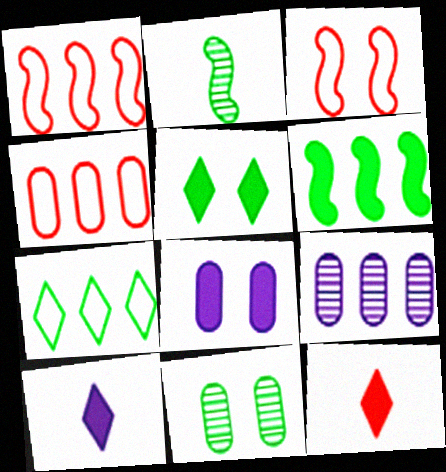[[1, 10, 11], 
[6, 8, 12]]